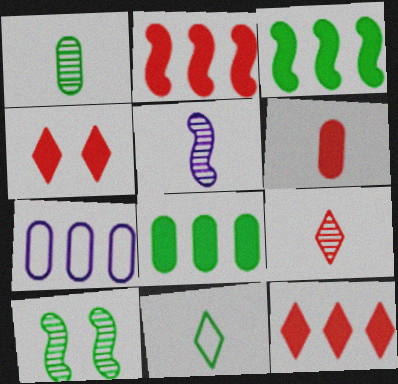[[1, 5, 9], 
[2, 4, 6], 
[5, 6, 11], 
[8, 10, 11]]